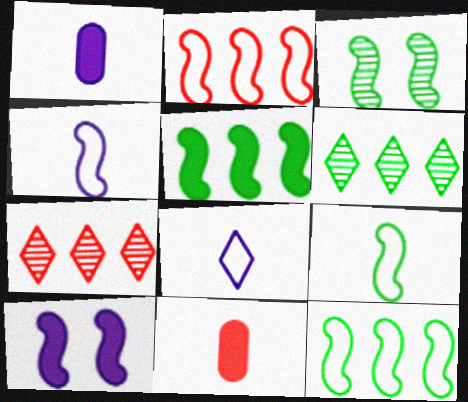[[3, 5, 9]]